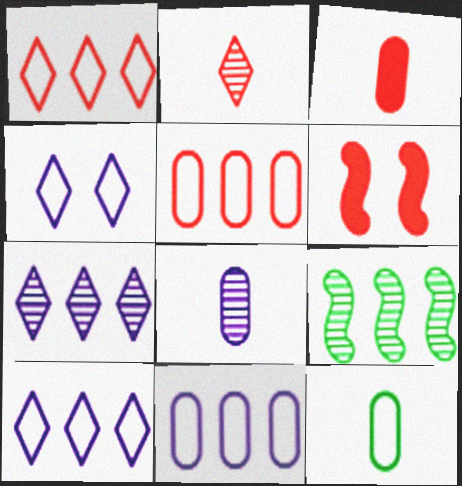[[2, 5, 6], 
[3, 4, 9], 
[3, 8, 12], 
[6, 7, 12]]